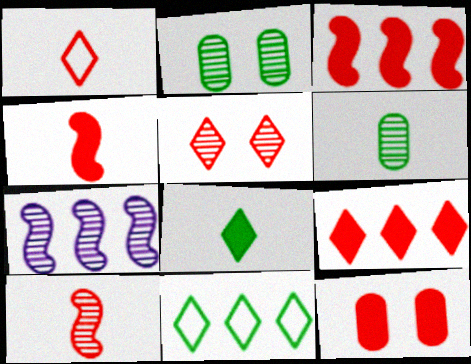[[1, 5, 9], 
[4, 9, 12], 
[5, 6, 7]]